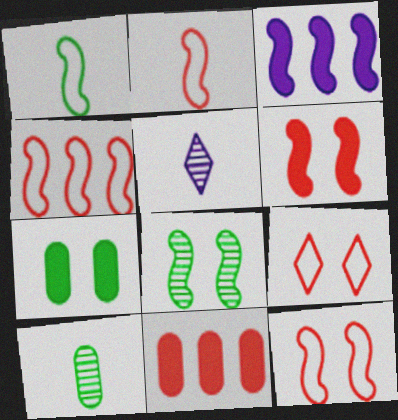[[2, 3, 8], 
[2, 4, 12], 
[3, 9, 10], 
[4, 5, 7]]